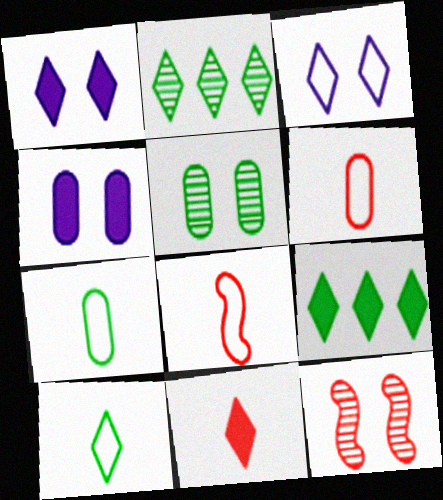[[1, 9, 11], 
[2, 3, 11], 
[2, 4, 8]]